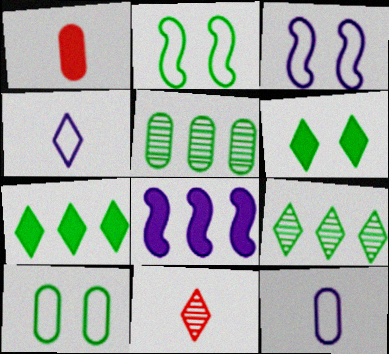[[1, 3, 9], 
[1, 6, 8], 
[8, 10, 11]]